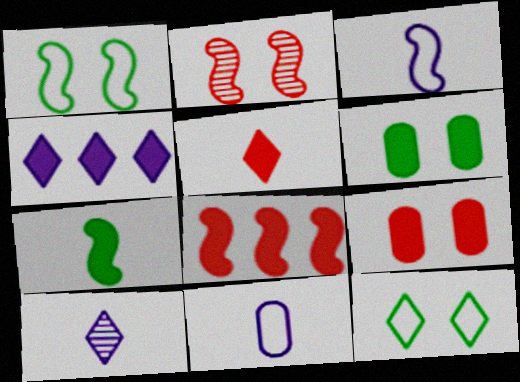[[4, 7, 9], 
[5, 8, 9]]